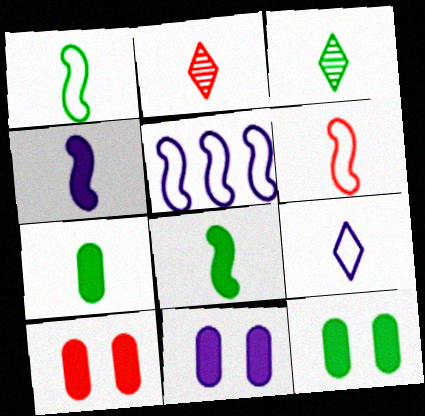[[1, 3, 7], 
[2, 5, 12], 
[3, 5, 10], 
[10, 11, 12]]